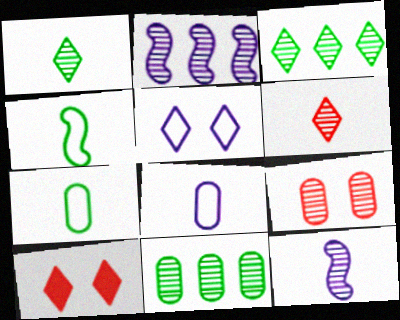[[1, 2, 9], 
[2, 7, 10], 
[3, 9, 12]]